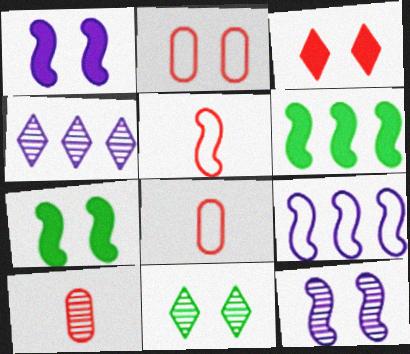[[1, 2, 11], 
[4, 7, 8], 
[5, 6, 12]]